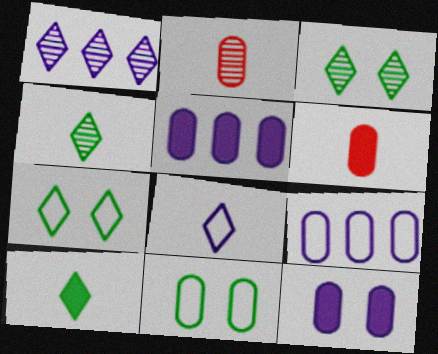[[2, 5, 11]]